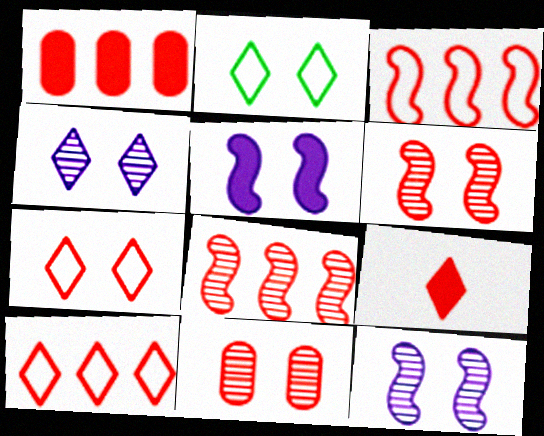[[1, 8, 10], 
[2, 5, 11], 
[3, 9, 11]]